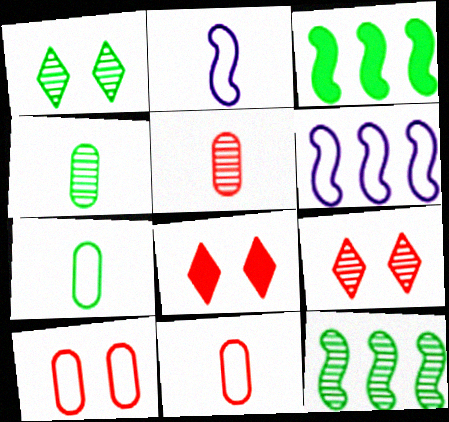[[1, 3, 7], 
[1, 4, 12], 
[4, 6, 8]]